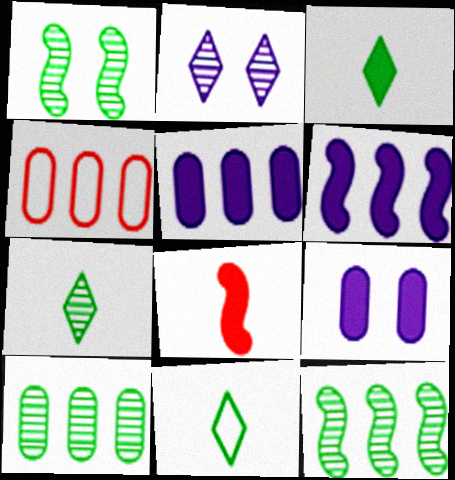[[1, 7, 10], 
[3, 7, 11], 
[4, 5, 10]]